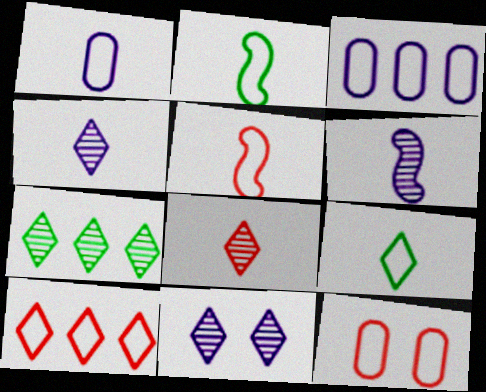[[1, 5, 9], 
[5, 10, 12], 
[7, 8, 11]]